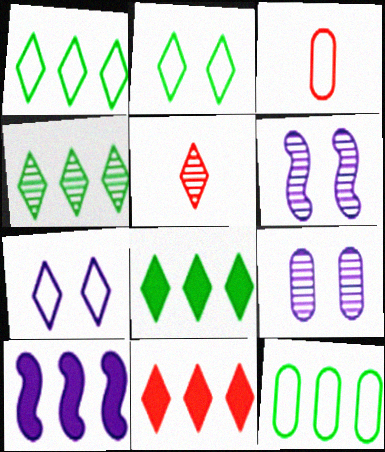[[1, 4, 8], 
[3, 6, 8], 
[5, 7, 8]]